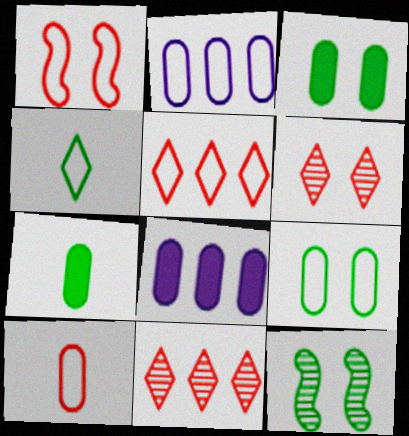[[1, 2, 4], 
[1, 5, 10], 
[2, 9, 10]]